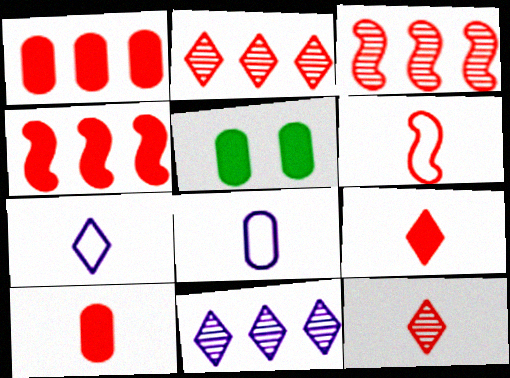[[3, 5, 7], 
[5, 6, 11], 
[6, 10, 12]]